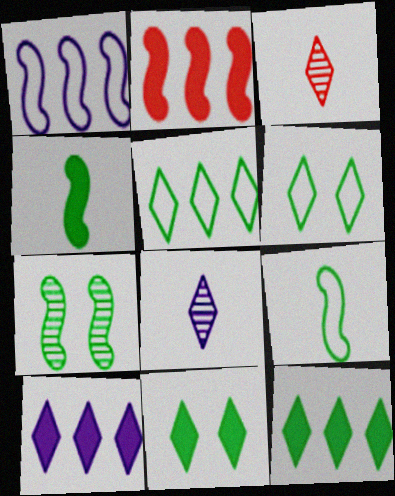[[3, 6, 10]]